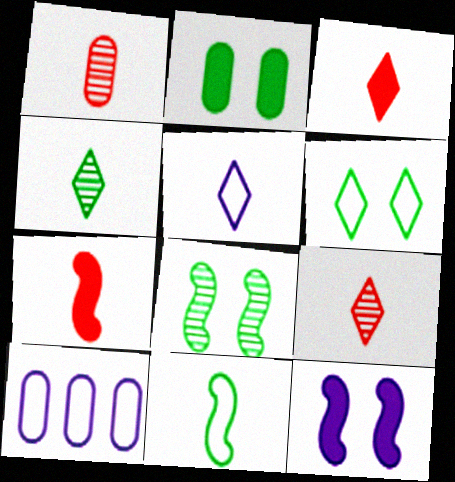[[1, 2, 10], 
[2, 6, 8], 
[3, 4, 5], 
[3, 8, 10]]